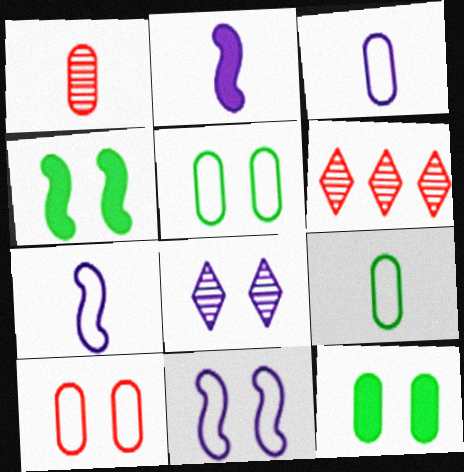[[2, 5, 6], 
[3, 4, 6], 
[4, 8, 10], 
[6, 7, 12]]